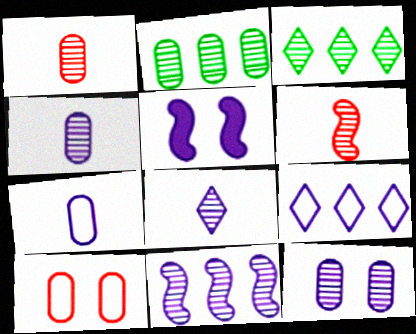[[1, 2, 12], 
[3, 6, 12], 
[4, 5, 9], 
[8, 11, 12]]